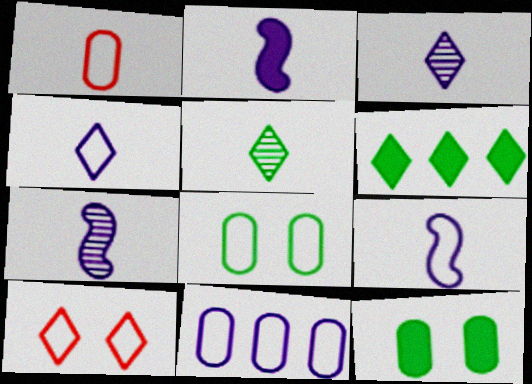[[1, 2, 5], 
[1, 8, 11], 
[2, 7, 9], 
[3, 6, 10]]